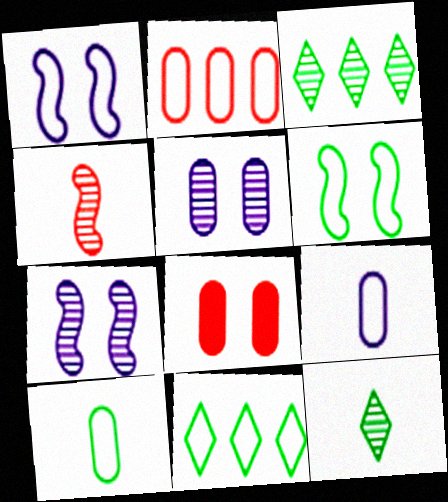[[3, 4, 5], 
[6, 10, 11]]